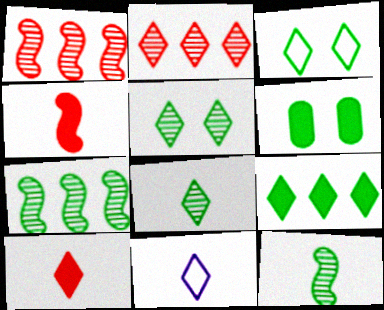[[1, 6, 11], 
[3, 8, 9], 
[8, 10, 11]]